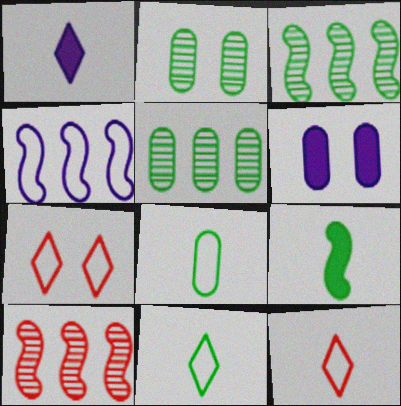[[3, 6, 12], 
[4, 7, 8], 
[6, 10, 11]]